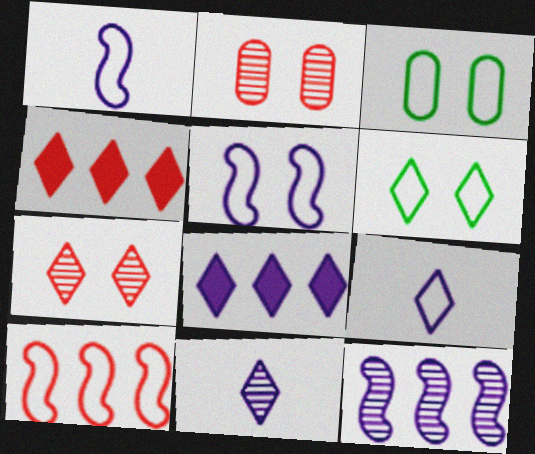[[3, 9, 10], 
[4, 6, 11]]